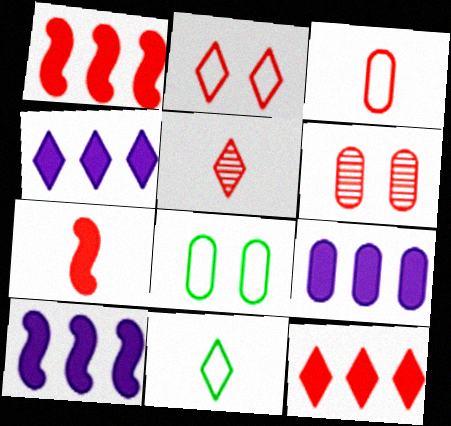[[2, 5, 12], 
[3, 5, 7], 
[4, 9, 10], 
[5, 8, 10], 
[6, 10, 11]]